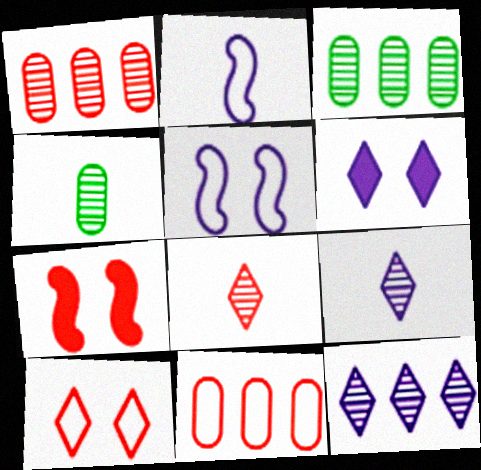[[7, 8, 11]]